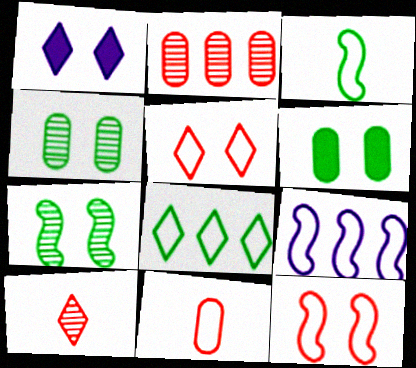[[1, 2, 3], 
[1, 4, 12], 
[1, 8, 10], 
[3, 9, 12], 
[6, 9, 10]]